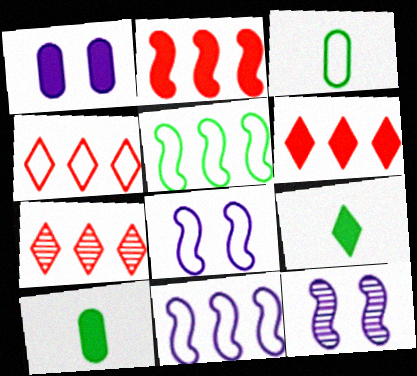[[1, 2, 9], 
[3, 4, 8], 
[3, 6, 12], 
[4, 6, 7], 
[4, 10, 12], 
[7, 8, 10]]